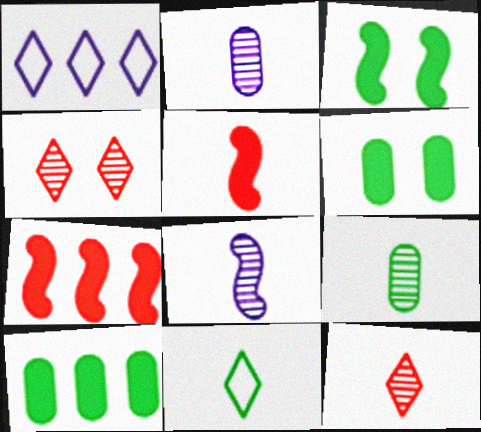[[2, 5, 11], 
[8, 9, 12]]